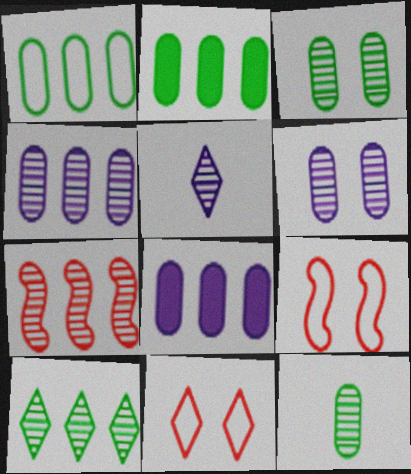[[2, 5, 9], 
[3, 5, 7], 
[4, 7, 10]]